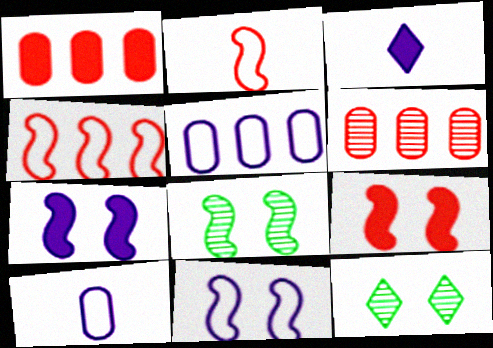[[8, 9, 11]]